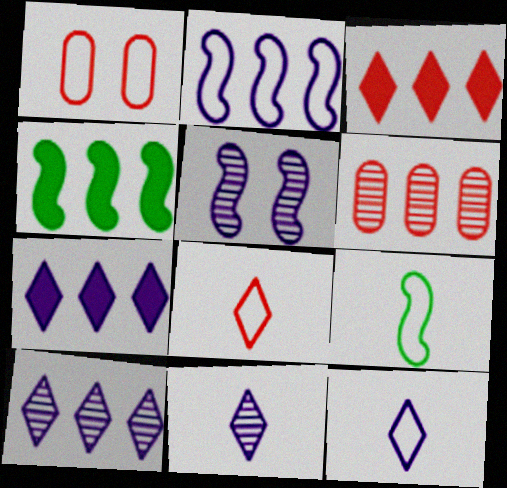[[1, 4, 11]]